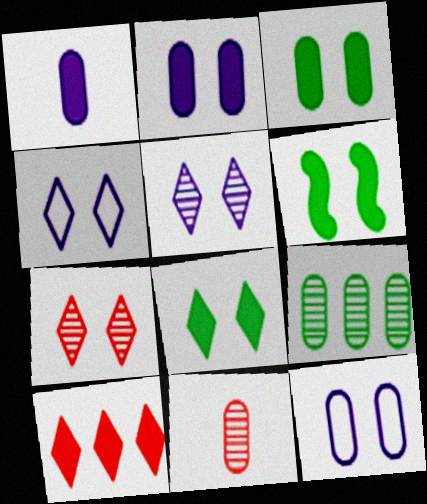[[1, 6, 10], 
[3, 6, 8], 
[4, 7, 8], 
[6, 7, 12]]